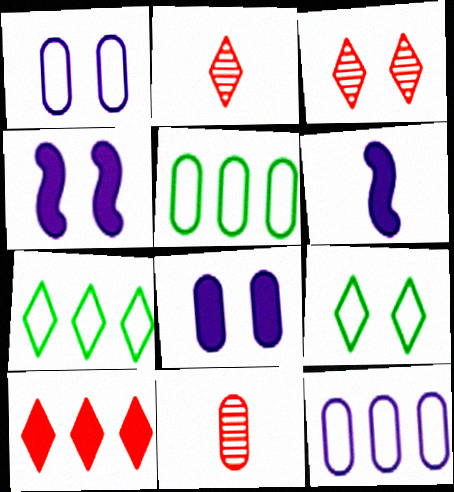[[2, 4, 5], 
[3, 5, 6], 
[4, 7, 11], 
[5, 8, 11]]